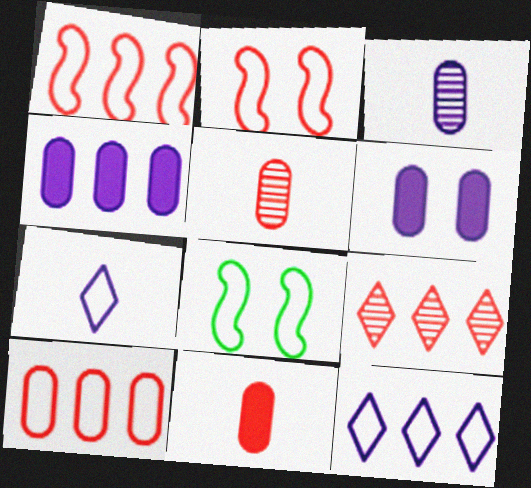[[2, 9, 11], 
[7, 8, 10]]